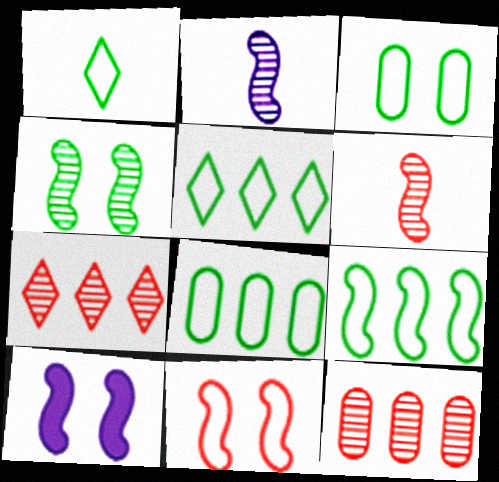[[1, 3, 9], 
[1, 10, 12], 
[4, 10, 11], 
[5, 8, 9], 
[6, 9, 10]]